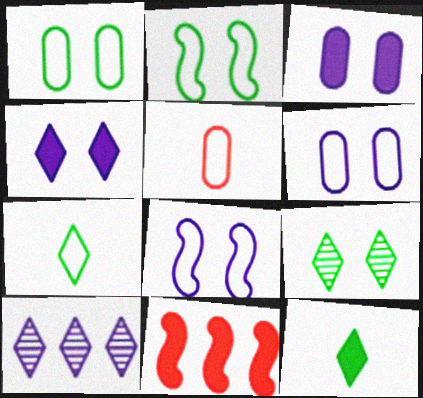[[3, 11, 12]]